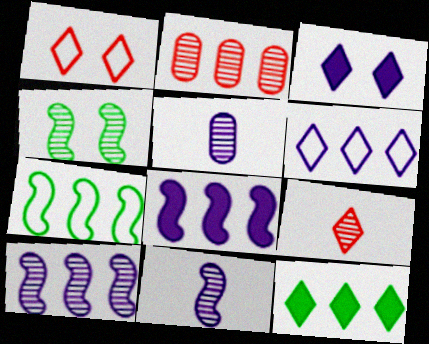[]